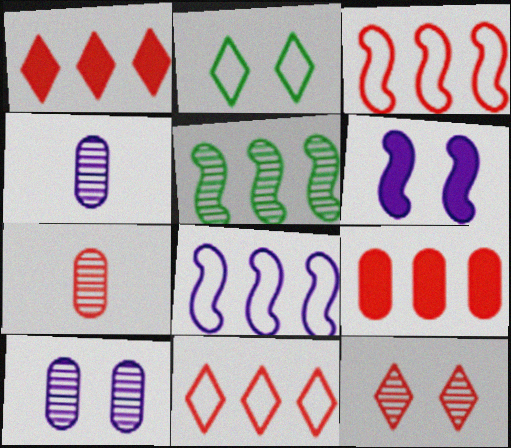[[4, 5, 12]]